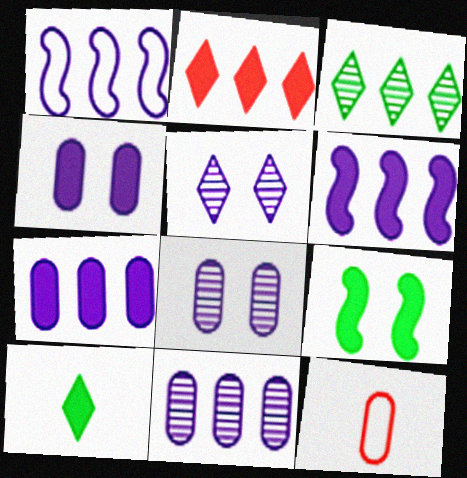[]